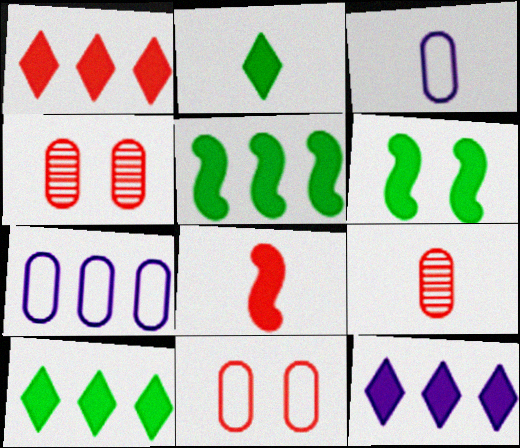[[1, 10, 12]]